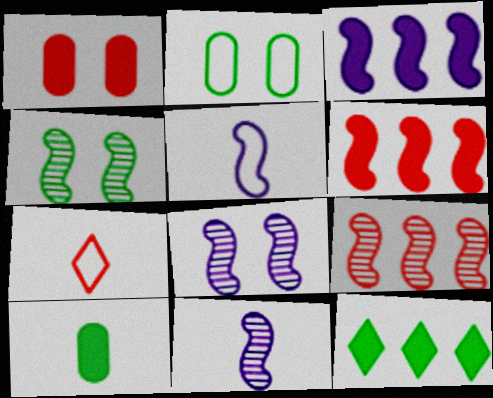[[1, 7, 9], 
[3, 5, 8], 
[4, 5, 6], 
[4, 9, 11], 
[7, 10, 11]]